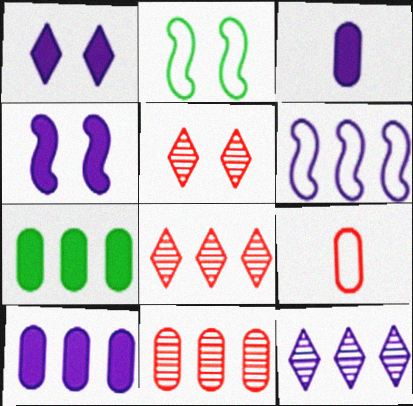[[2, 3, 8], 
[6, 7, 8], 
[6, 10, 12]]